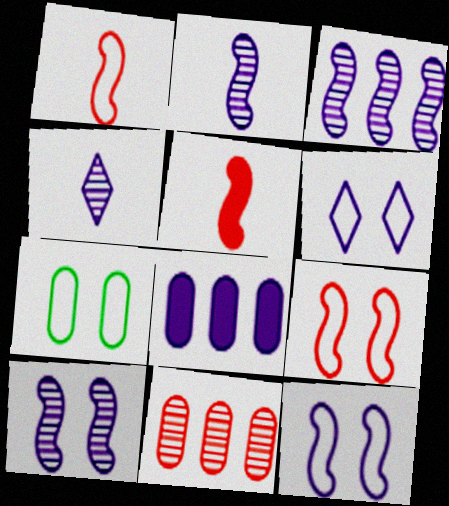[[2, 3, 10], 
[2, 6, 8], 
[4, 8, 12], 
[6, 7, 9]]